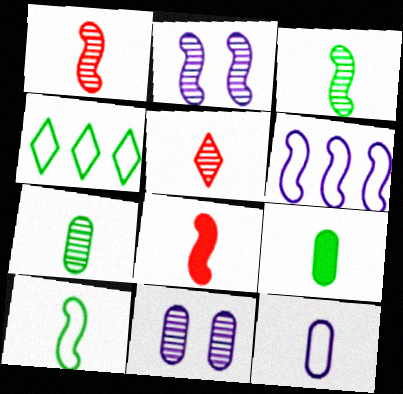[[4, 8, 11]]